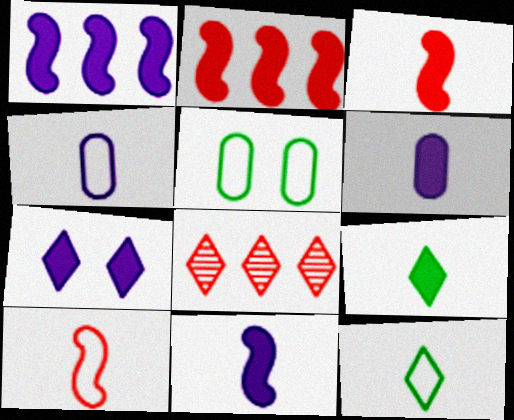[[1, 6, 7], 
[3, 6, 9], 
[4, 10, 12], 
[5, 8, 11], 
[7, 8, 12]]